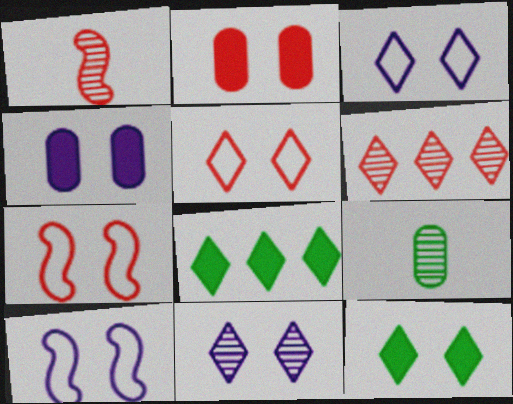[[4, 10, 11], 
[5, 11, 12]]